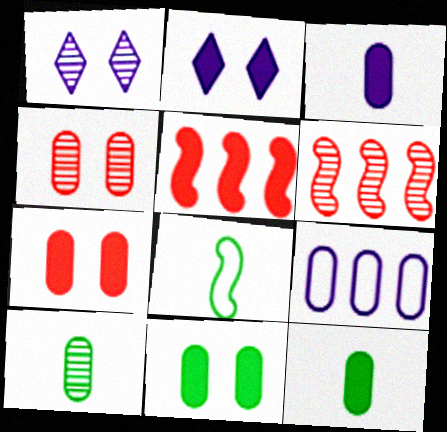[[1, 6, 10], 
[2, 5, 12], 
[4, 9, 12], 
[7, 9, 10]]